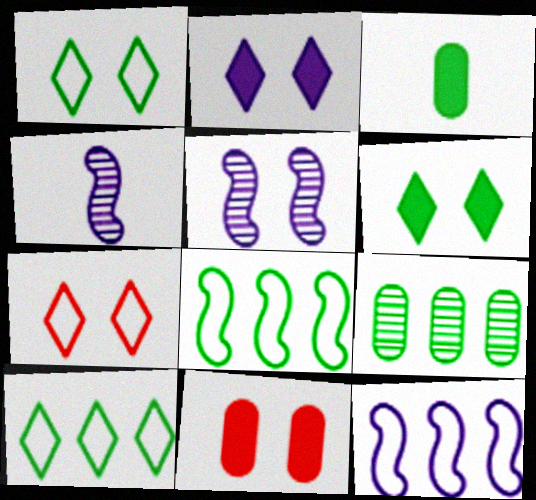[[1, 5, 11], 
[4, 10, 11]]